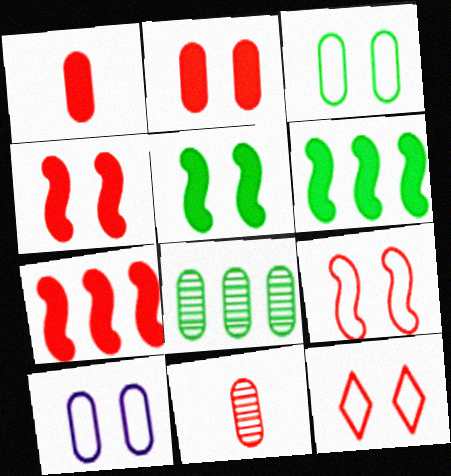[[1, 8, 10], 
[7, 11, 12]]